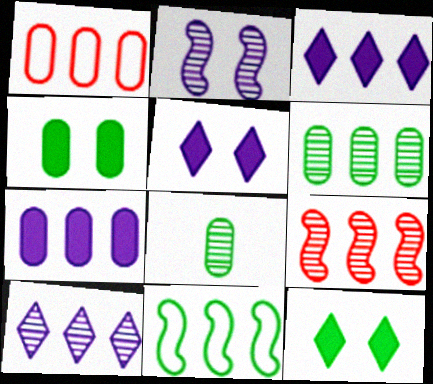[[1, 6, 7], 
[6, 9, 10], 
[8, 11, 12]]